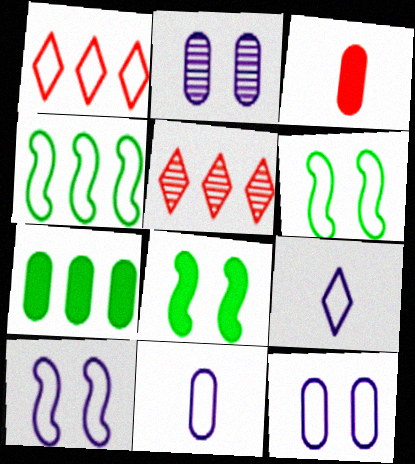[[1, 6, 11], 
[5, 8, 11]]